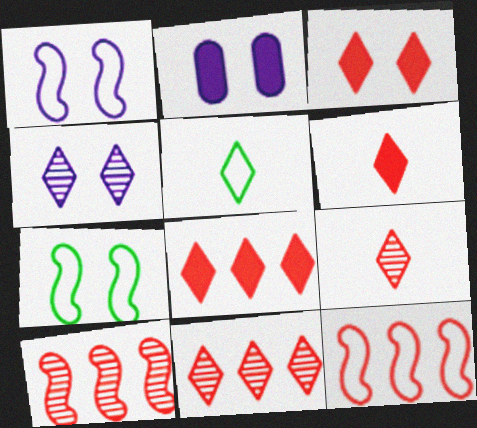[[1, 2, 4], 
[2, 5, 10], 
[3, 6, 8], 
[4, 5, 8]]